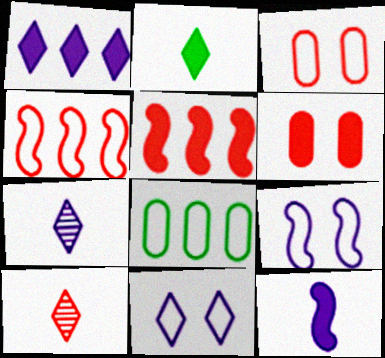[[1, 7, 11], 
[3, 5, 10], 
[4, 6, 10]]